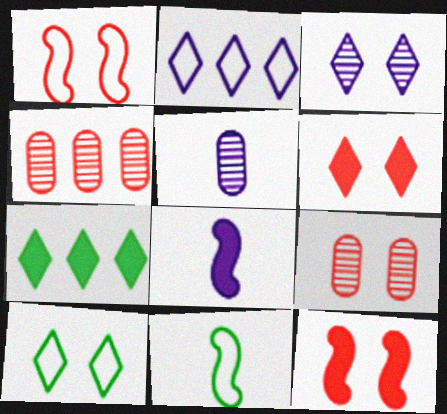[[1, 5, 7], 
[1, 6, 9], 
[3, 6, 10], 
[4, 8, 10]]